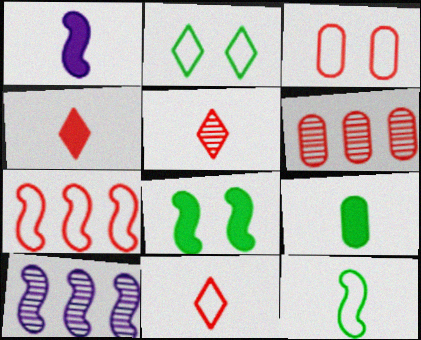[[1, 2, 6], 
[1, 4, 9], 
[3, 7, 11], 
[4, 5, 11]]